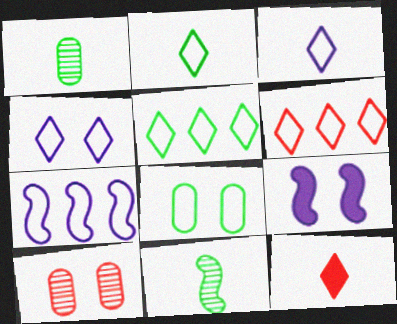[[1, 6, 9], 
[2, 4, 6]]